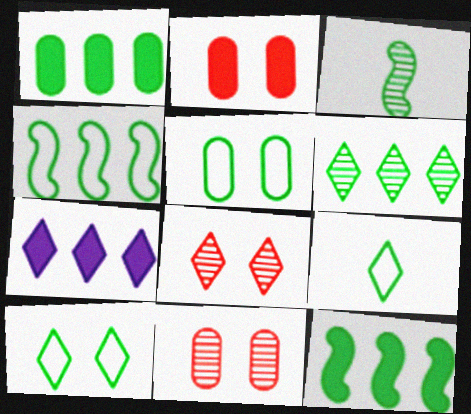[[1, 3, 10], 
[1, 4, 6], 
[4, 5, 9], 
[7, 8, 9]]